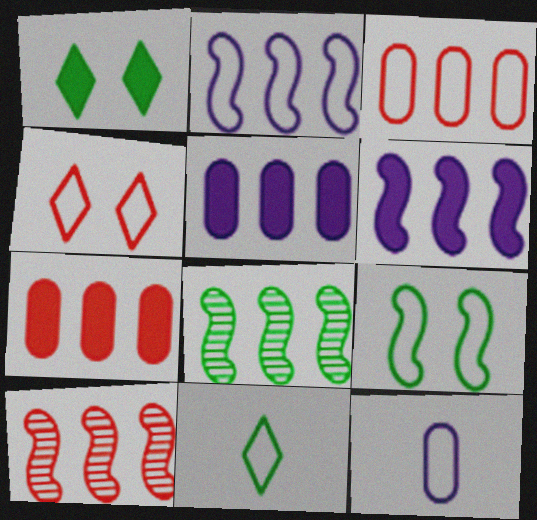[[1, 10, 12]]